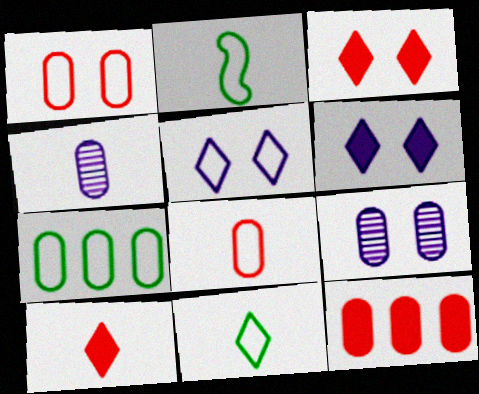[[2, 4, 10]]